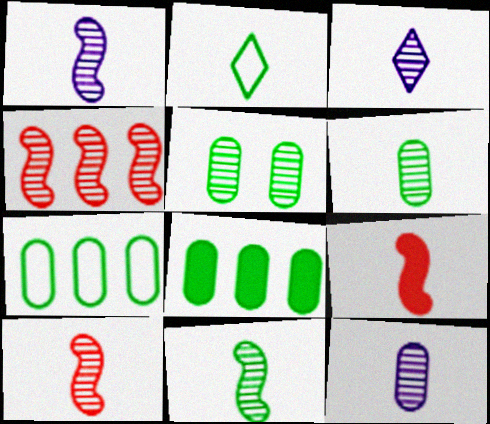[[1, 3, 12], 
[1, 10, 11], 
[2, 9, 12], 
[3, 4, 5], 
[3, 6, 10]]